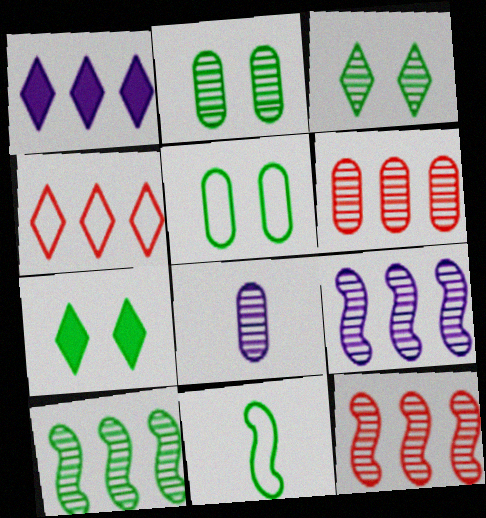[[2, 6, 8], 
[3, 8, 12], 
[9, 10, 12]]